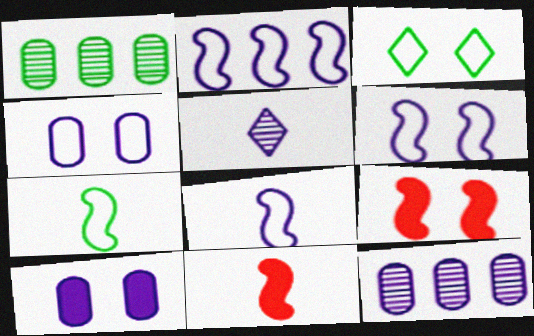[[2, 5, 10], 
[2, 6, 8], 
[3, 11, 12]]